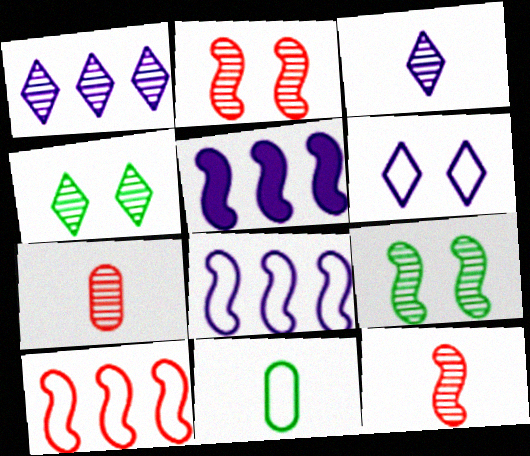[[1, 7, 9], 
[6, 10, 11]]